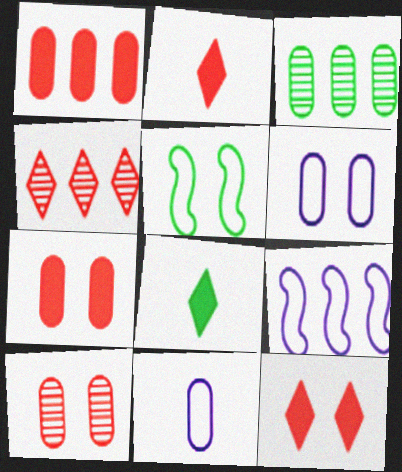[[3, 5, 8], 
[3, 7, 11], 
[8, 9, 10]]